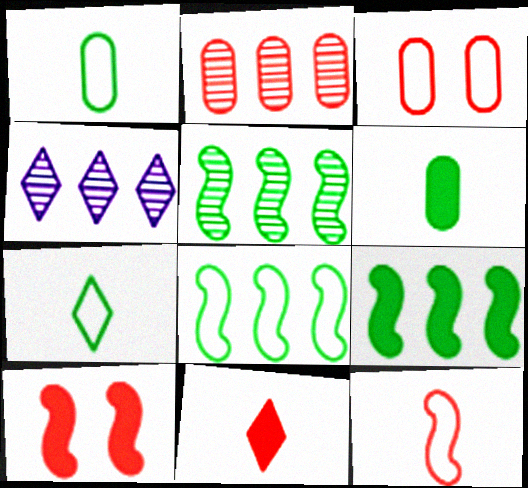[[1, 4, 10], 
[2, 4, 5], 
[5, 8, 9]]